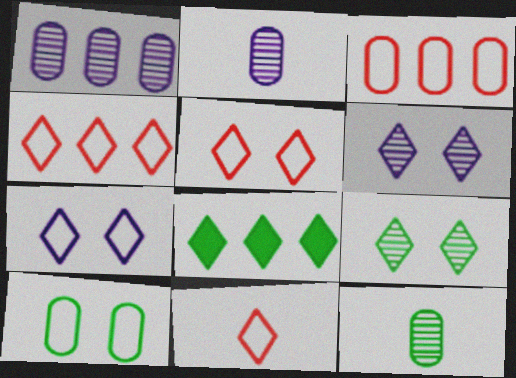[[4, 5, 11], 
[6, 8, 11]]